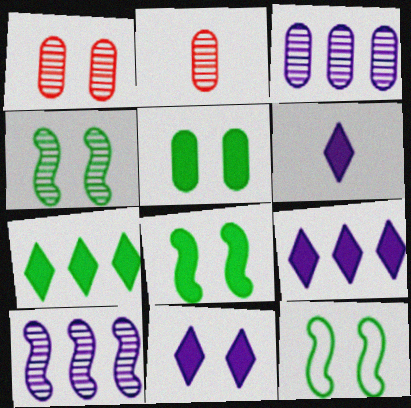[[1, 11, 12], 
[2, 9, 12], 
[4, 8, 12], 
[6, 9, 11]]